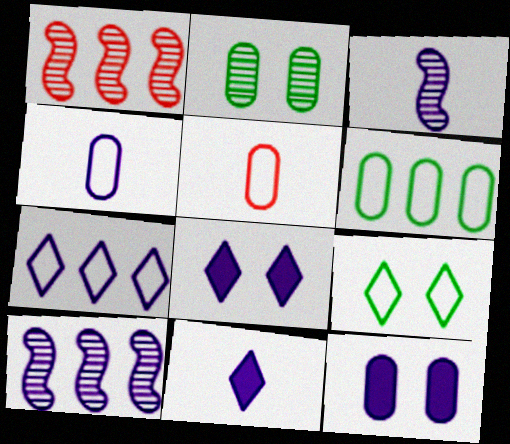[[3, 4, 11], 
[3, 7, 12], 
[4, 8, 10]]